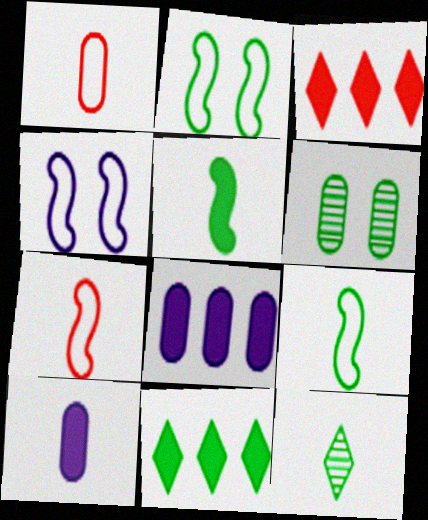[[1, 6, 8], 
[6, 9, 11], 
[7, 10, 12]]